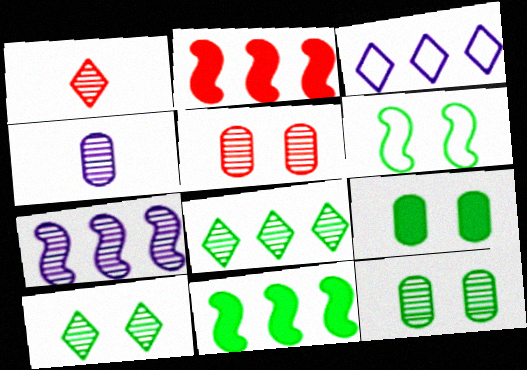[[1, 7, 12], 
[6, 9, 10]]